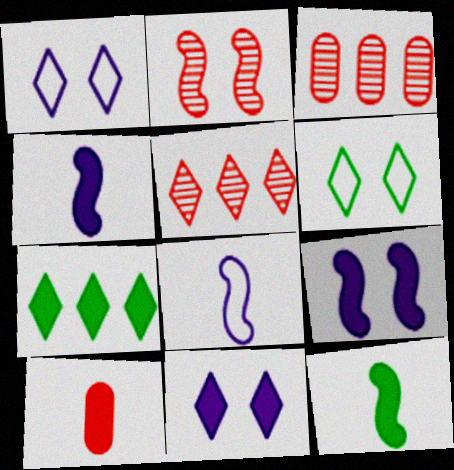[[1, 3, 12], 
[3, 4, 6], 
[7, 9, 10]]